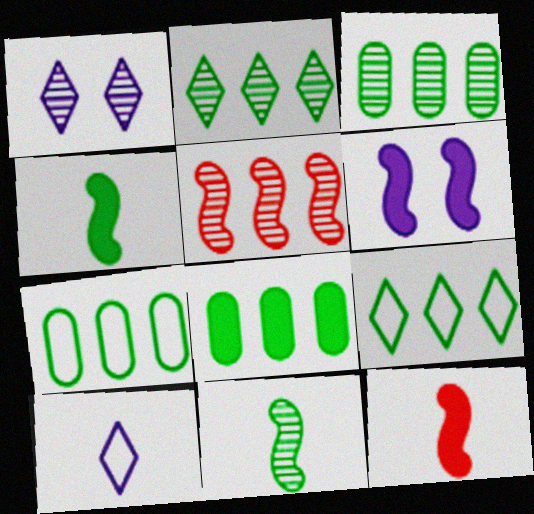[[1, 7, 12], 
[3, 7, 8]]